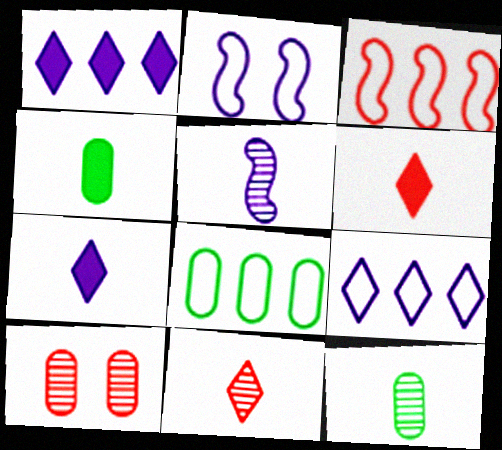[[3, 6, 10], 
[3, 8, 9], 
[5, 11, 12]]